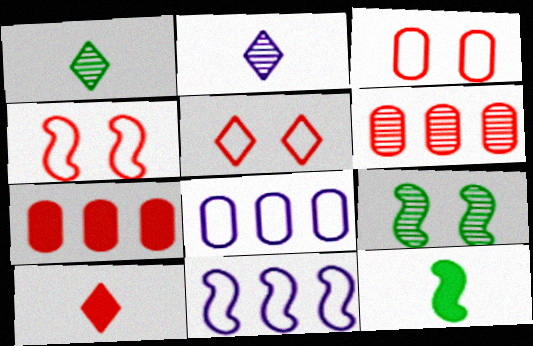[[2, 6, 9], 
[3, 4, 5], 
[4, 6, 10], 
[8, 9, 10]]